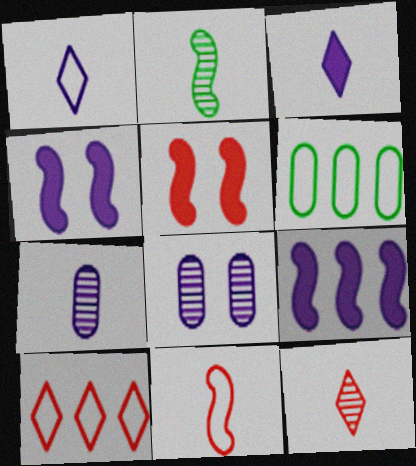[[1, 8, 9], 
[2, 7, 12], 
[4, 6, 12]]